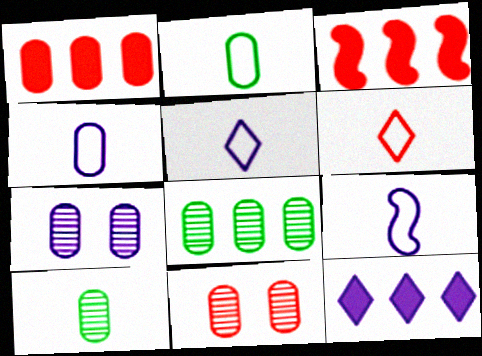[[1, 2, 7], 
[2, 6, 9], 
[3, 6, 11], 
[4, 5, 9], 
[7, 9, 12]]